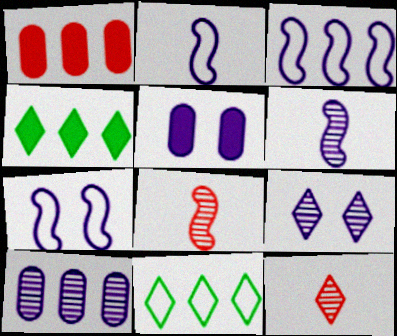[[2, 3, 7], 
[5, 7, 9], 
[5, 8, 11], 
[6, 9, 10]]